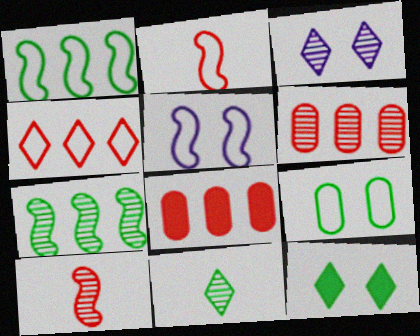[[1, 2, 5], 
[5, 8, 11]]